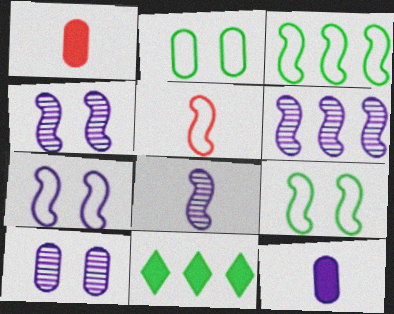[[3, 5, 7], 
[4, 6, 8], 
[5, 10, 11]]